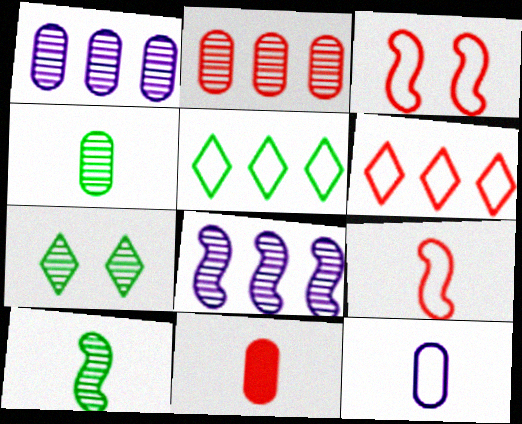[[3, 5, 12], 
[4, 11, 12]]